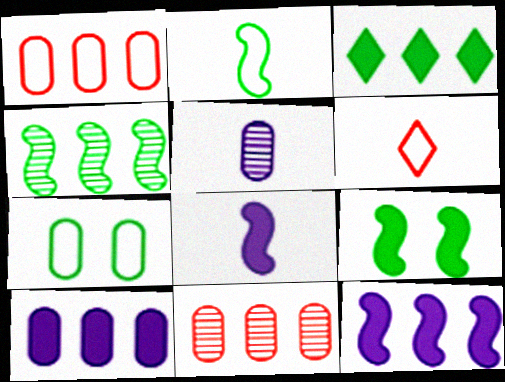[[2, 4, 9]]